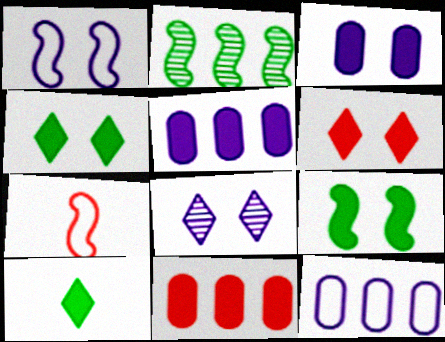[[1, 3, 8], 
[3, 6, 9]]